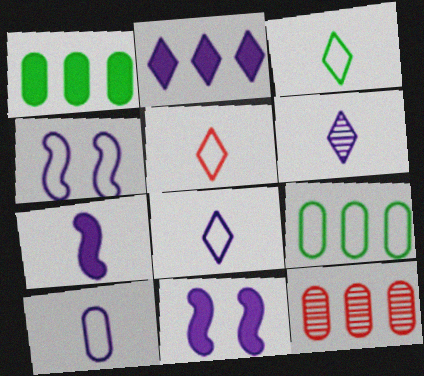[[3, 5, 8], 
[3, 11, 12], 
[4, 5, 9], 
[6, 7, 10]]